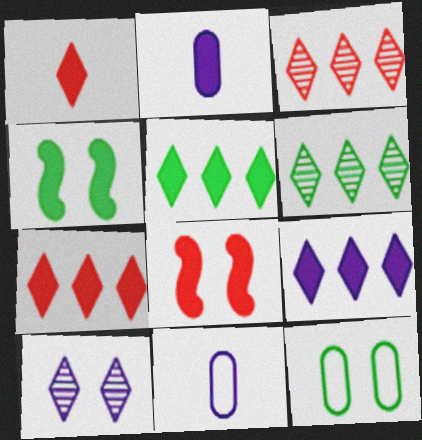[[2, 4, 7], 
[2, 5, 8], 
[3, 4, 11], 
[5, 7, 9], 
[6, 8, 11], 
[8, 10, 12]]